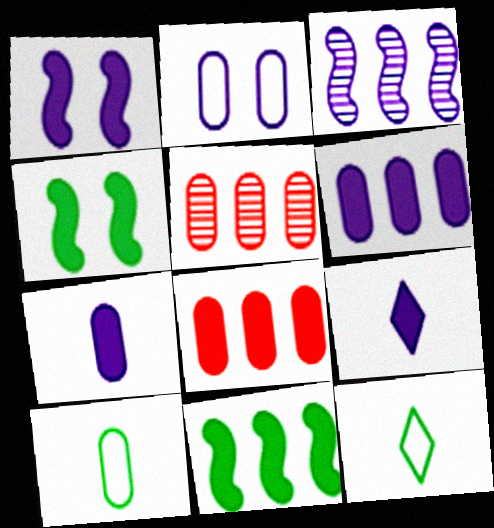[[1, 5, 12], 
[1, 6, 9], 
[2, 3, 9], 
[4, 8, 9]]